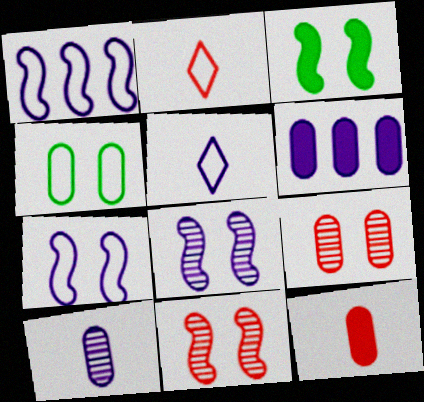[[1, 2, 4], 
[3, 7, 11], 
[5, 6, 8]]